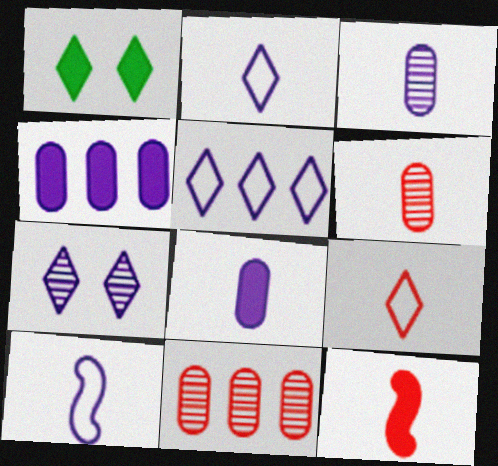[[1, 4, 12], 
[1, 10, 11], 
[4, 7, 10], 
[6, 9, 12]]